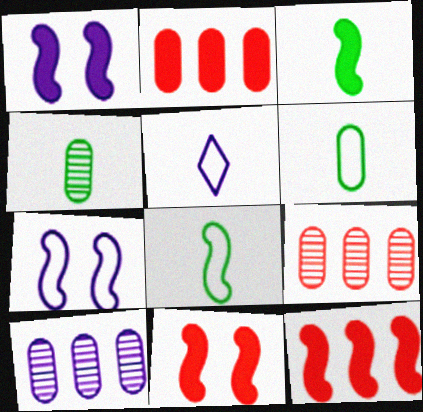[[1, 3, 12], 
[1, 5, 10]]